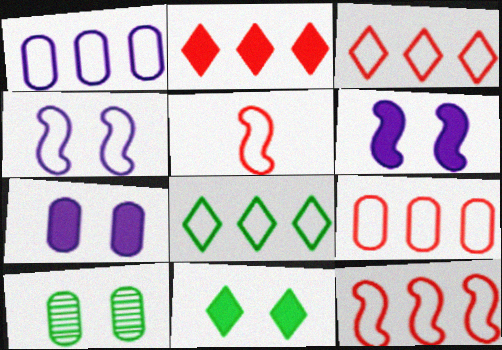[[1, 8, 12], 
[3, 9, 12]]